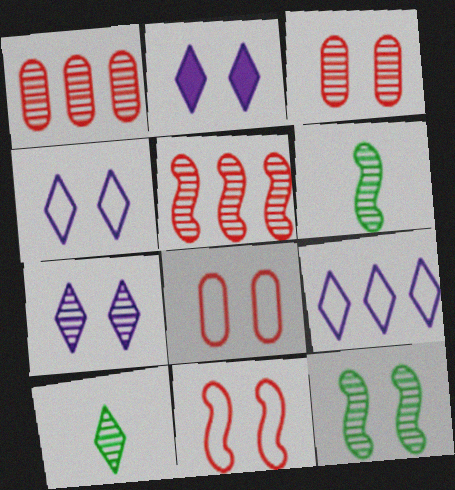[[1, 6, 7], 
[2, 4, 7], 
[2, 8, 12], 
[3, 7, 12]]